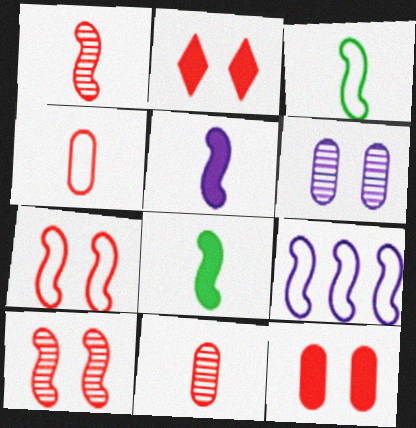[[1, 3, 5], 
[3, 7, 9], 
[8, 9, 10]]